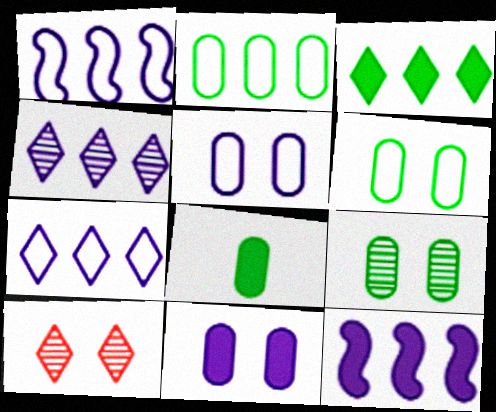[[1, 8, 10], 
[2, 8, 9]]